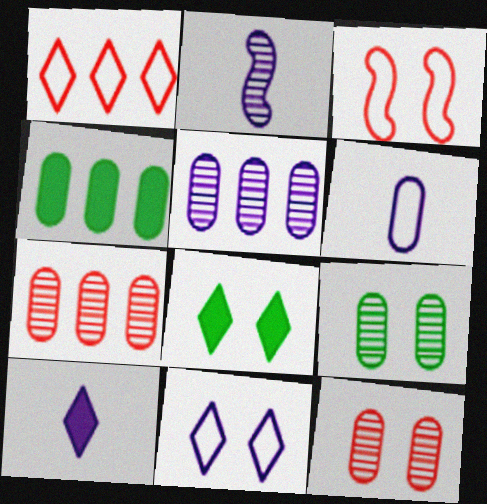[[2, 6, 10], 
[4, 6, 12]]